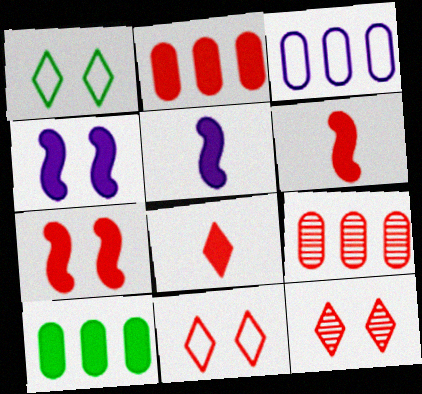[[1, 5, 9], 
[2, 7, 8], 
[3, 9, 10], 
[4, 8, 10], 
[6, 9, 11]]